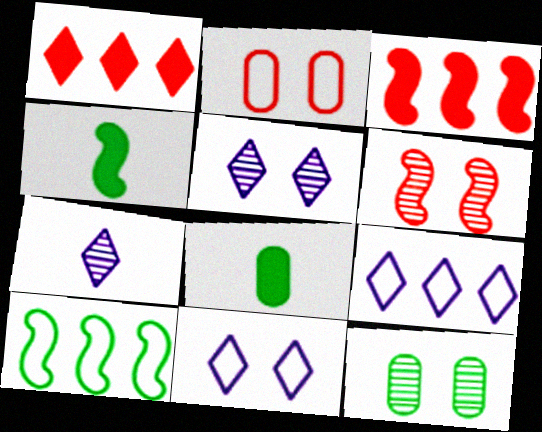[[5, 6, 12], 
[6, 8, 9]]